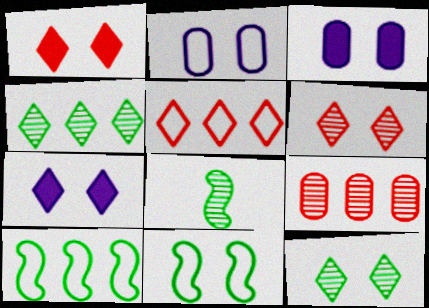[[3, 5, 8], 
[3, 6, 11]]